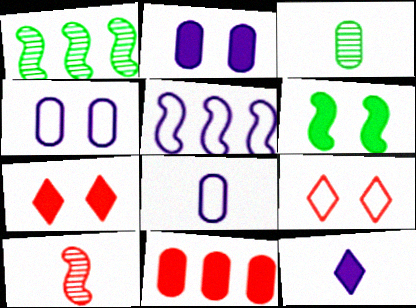[[1, 7, 8], 
[2, 6, 7], 
[3, 4, 11], 
[3, 5, 7], 
[5, 6, 10], 
[6, 11, 12], 
[9, 10, 11]]